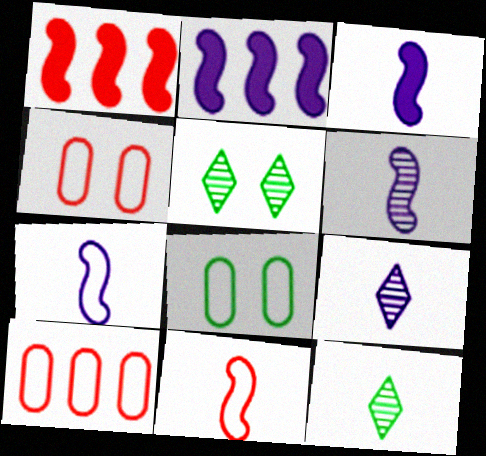[[1, 8, 9], 
[2, 4, 12], 
[3, 5, 10], 
[3, 6, 7]]